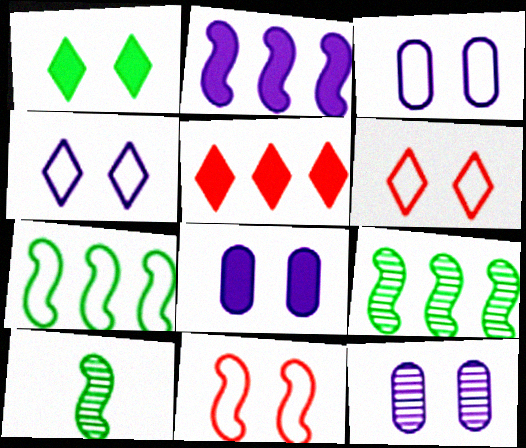[[1, 11, 12], 
[2, 10, 11], 
[3, 5, 10], 
[3, 8, 12]]